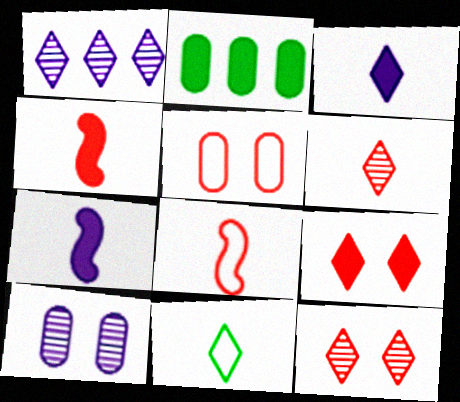[[1, 9, 11], 
[2, 7, 9], 
[3, 6, 11]]